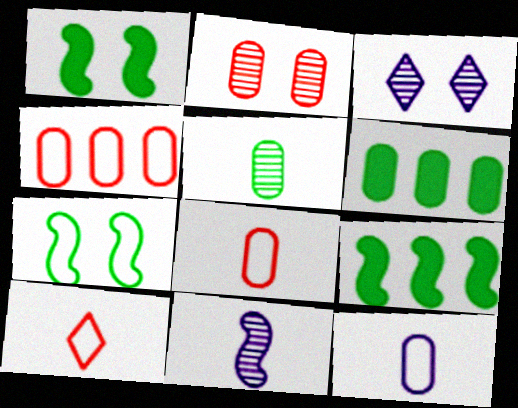[[2, 6, 12], 
[3, 8, 9]]